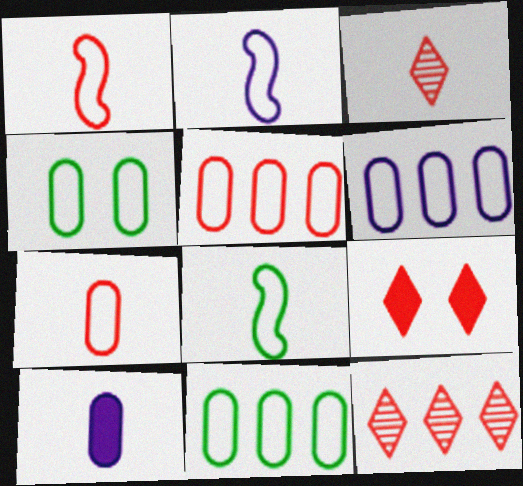[[1, 2, 8], 
[3, 8, 10], 
[4, 6, 7], 
[5, 6, 11]]